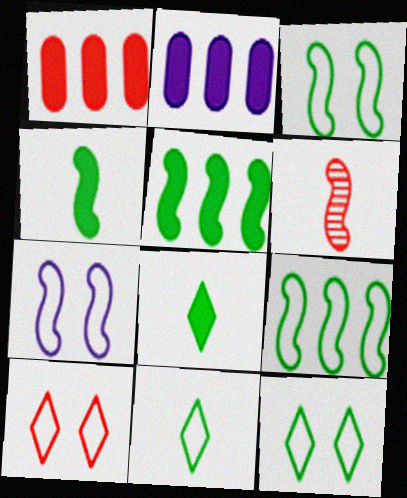[[1, 6, 10], 
[2, 6, 12], 
[5, 6, 7]]